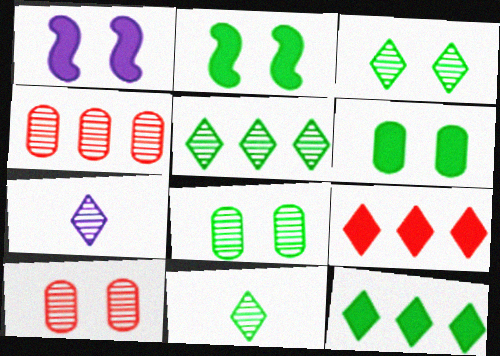[[3, 5, 11]]